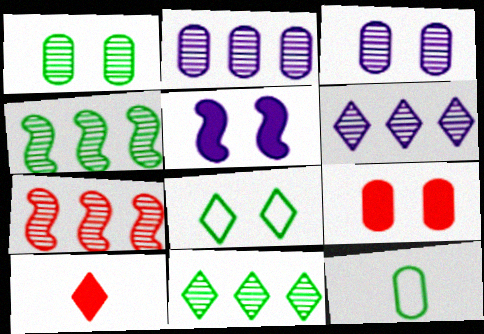[[2, 7, 11], 
[2, 9, 12], 
[6, 8, 10]]